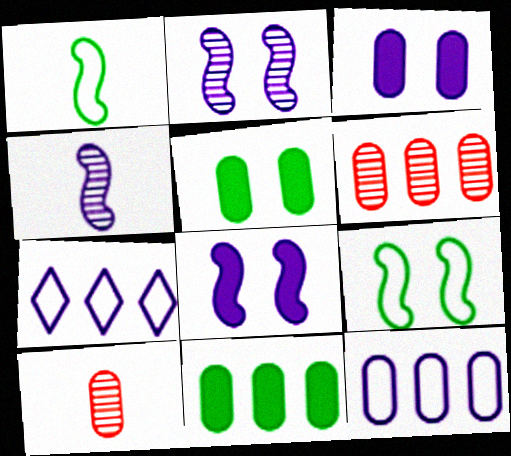[[3, 4, 7], 
[5, 10, 12], 
[6, 11, 12]]